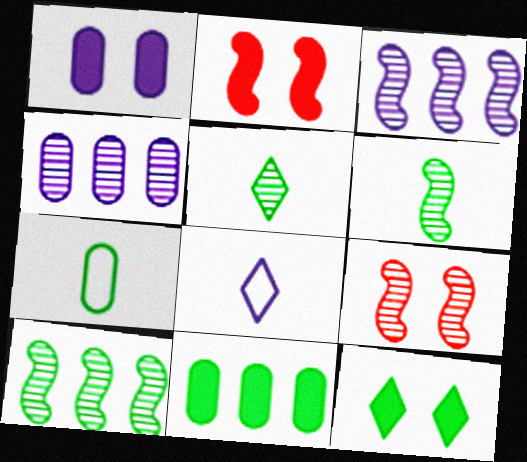[[1, 2, 12], 
[1, 3, 8], 
[3, 6, 9], 
[4, 5, 9], 
[7, 10, 12], 
[8, 9, 11]]